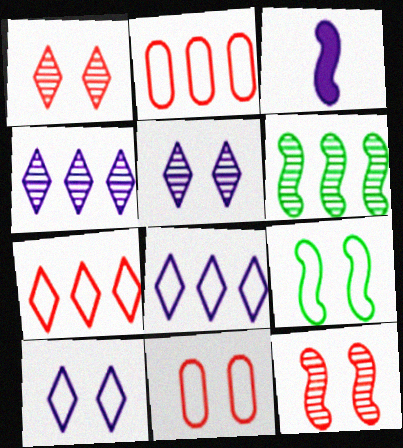[[9, 10, 11]]